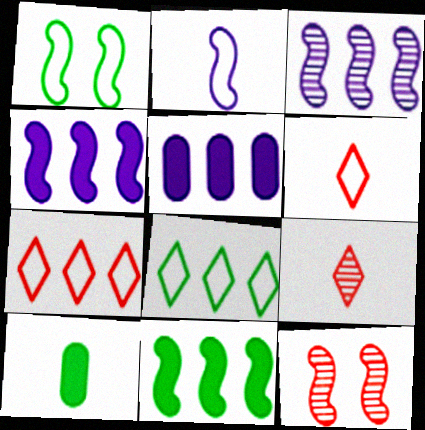[[1, 5, 9], 
[2, 9, 10], 
[2, 11, 12]]